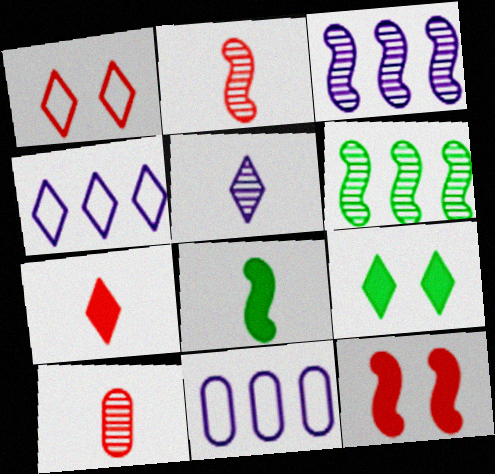[[2, 9, 11]]